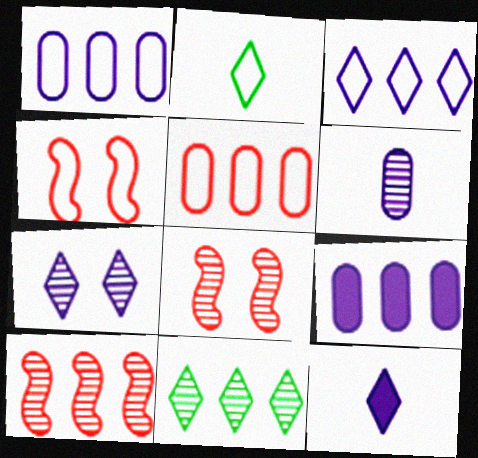[[1, 2, 4], 
[2, 8, 9], 
[3, 7, 12], 
[6, 8, 11]]